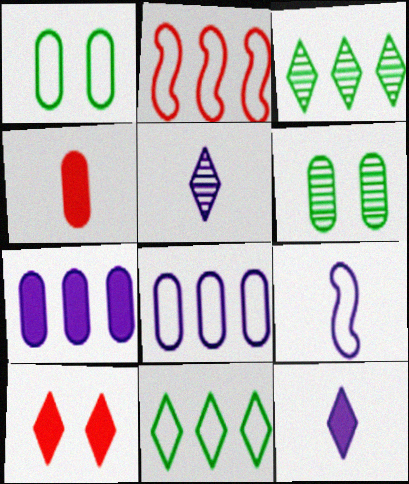[[2, 3, 7], 
[2, 6, 12], 
[2, 8, 11], 
[4, 6, 8], 
[5, 10, 11]]